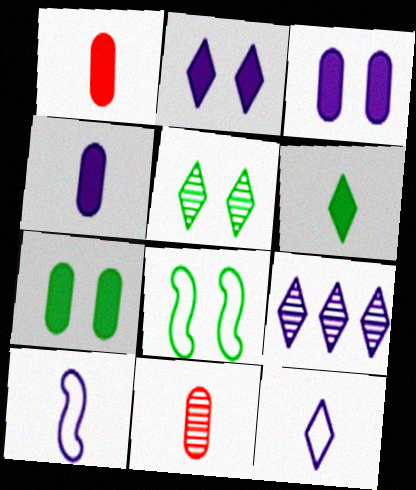[[1, 8, 9], 
[2, 9, 12], 
[3, 9, 10], 
[5, 7, 8], 
[6, 10, 11]]